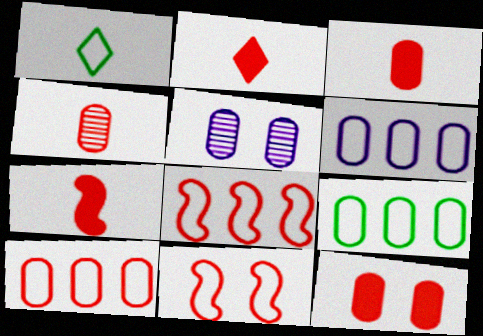[[1, 6, 11], 
[2, 3, 7], 
[3, 5, 9], 
[4, 10, 12], 
[6, 9, 10]]